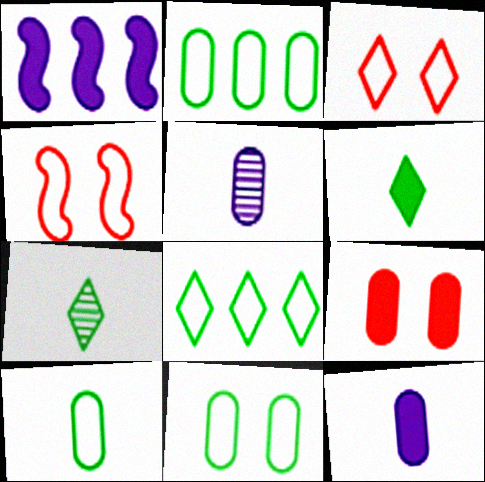[[1, 6, 9], 
[2, 5, 9], 
[2, 10, 11]]